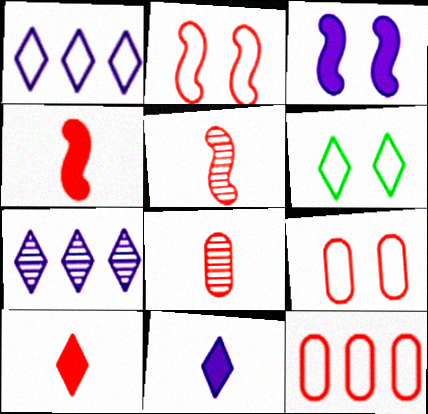[[6, 7, 10]]